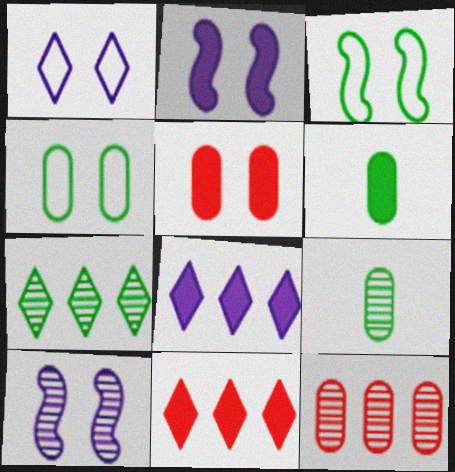[[2, 6, 11], 
[3, 6, 7]]